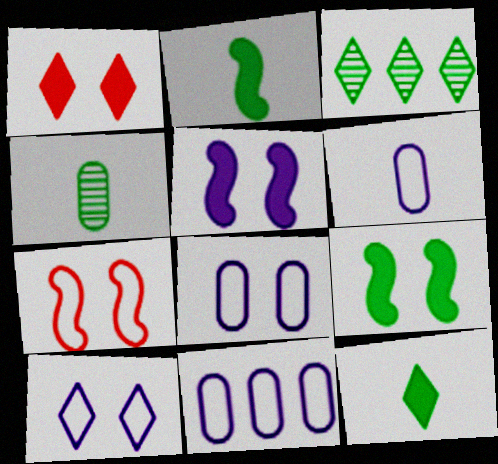[[6, 8, 11]]